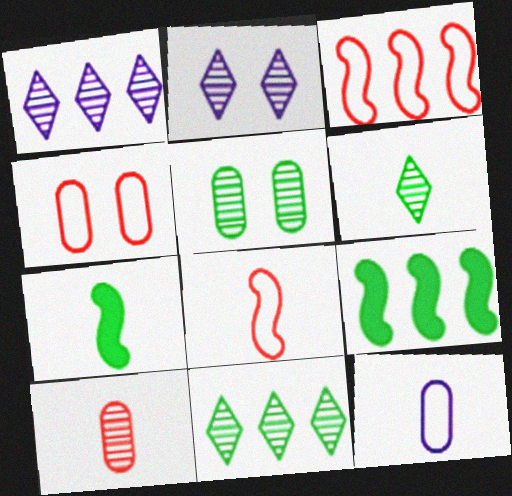[[1, 4, 7]]